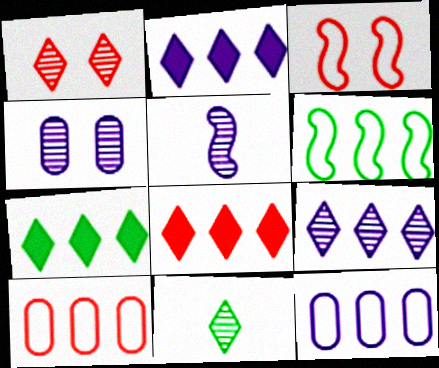[[1, 9, 11], 
[2, 7, 8], 
[4, 5, 9]]